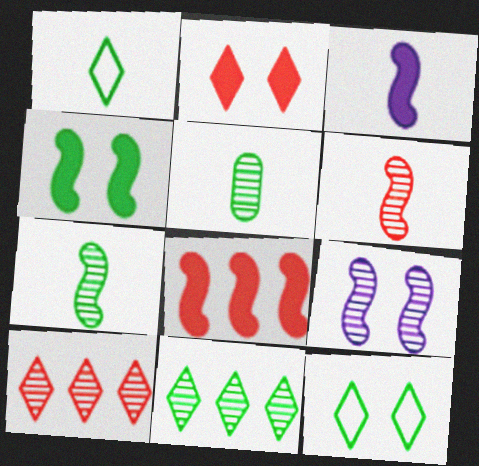[[3, 4, 8], 
[5, 9, 10]]